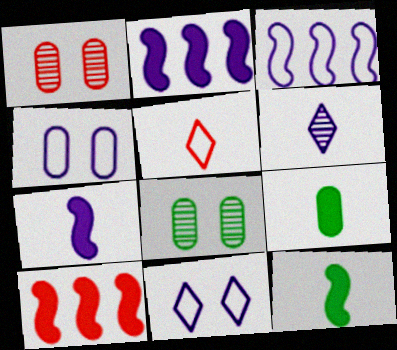[[1, 5, 10], 
[2, 4, 6], 
[2, 5, 8]]